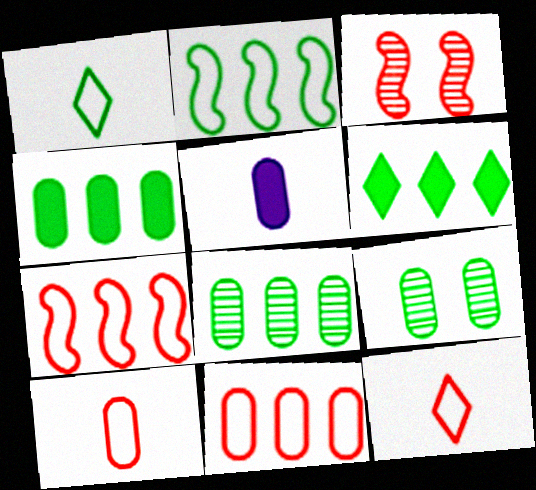[[2, 6, 8], 
[5, 9, 11]]